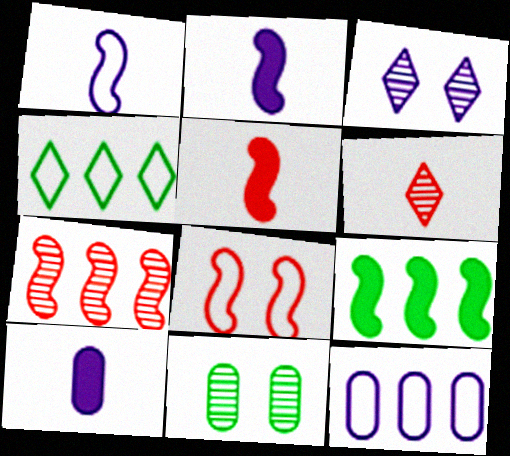[[2, 3, 12], 
[5, 7, 8]]